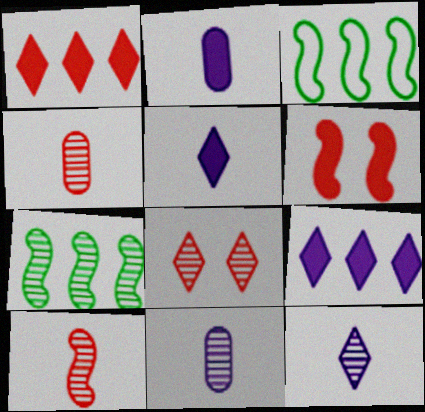[[2, 3, 8], 
[7, 8, 11]]